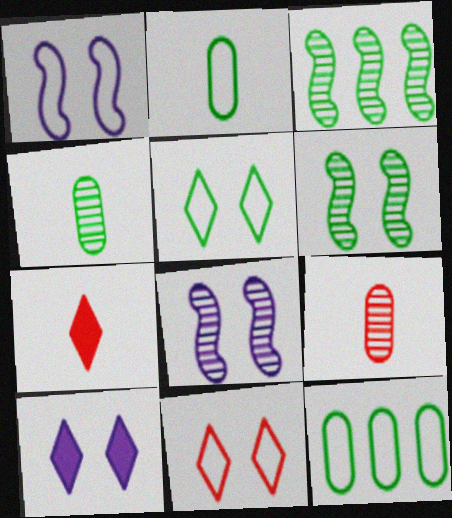[[7, 8, 12]]